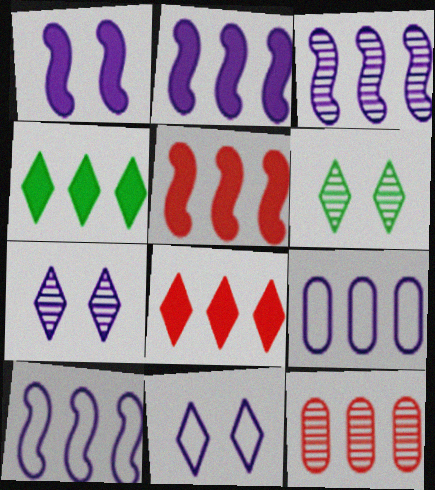[[2, 3, 10], 
[4, 10, 12]]